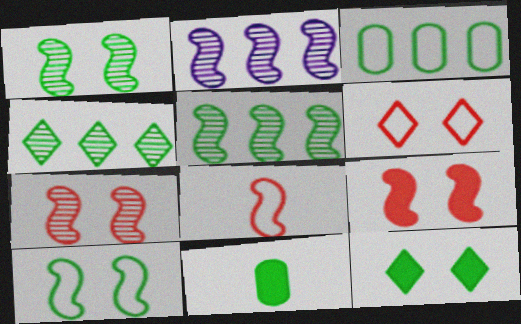[[2, 6, 11], 
[4, 10, 11]]